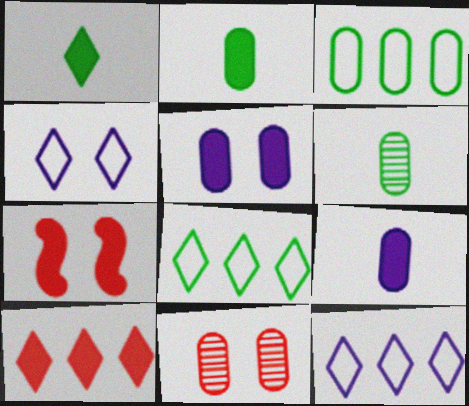[[3, 9, 11], 
[6, 7, 12]]